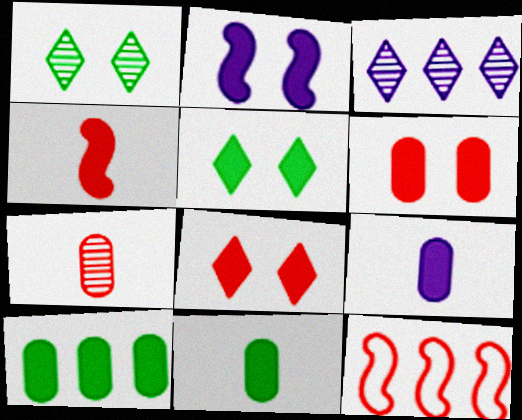[[1, 9, 12], 
[2, 5, 6], 
[3, 10, 12], 
[6, 9, 10], 
[7, 8, 12]]